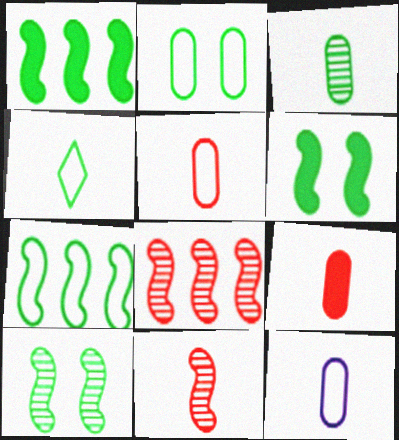[[2, 4, 7], 
[3, 9, 12]]